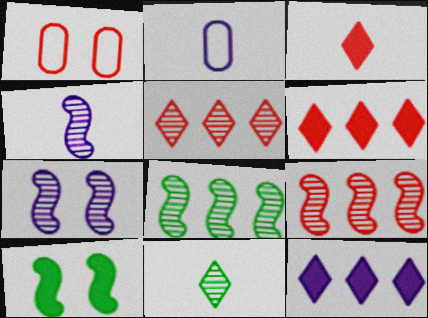[[1, 3, 9], 
[2, 5, 10], 
[2, 7, 12]]